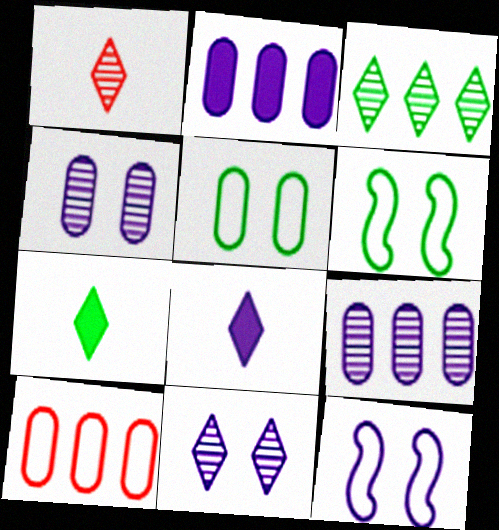[[1, 2, 6], 
[1, 3, 11], 
[8, 9, 12]]